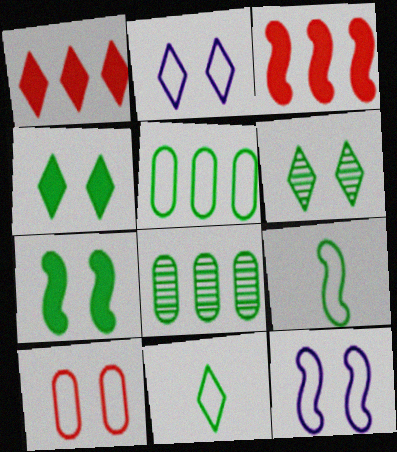[[4, 8, 9], 
[7, 8, 11]]